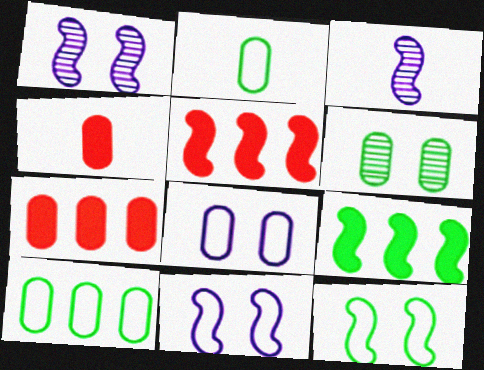[[3, 5, 12]]